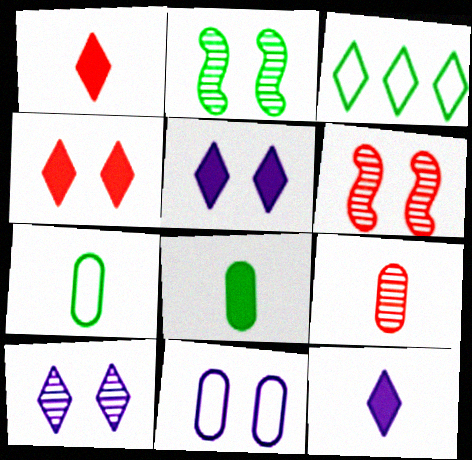[[1, 3, 10], 
[2, 3, 8], 
[2, 4, 11]]